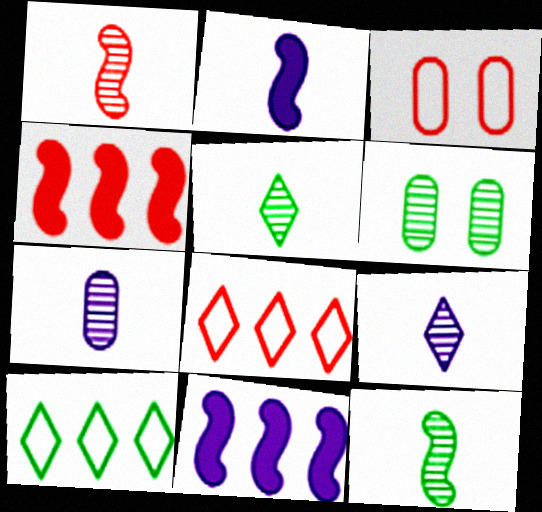[[1, 5, 7], 
[2, 6, 8], 
[3, 5, 11]]